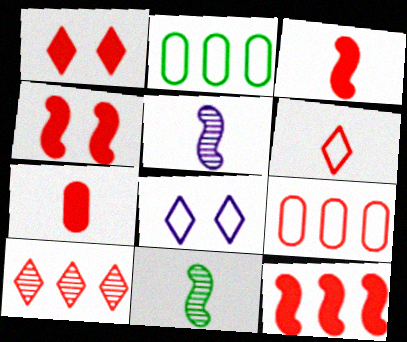[[1, 2, 5], 
[1, 6, 10], 
[1, 7, 12], 
[3, 4, 12], 
[9, 10, 12]]